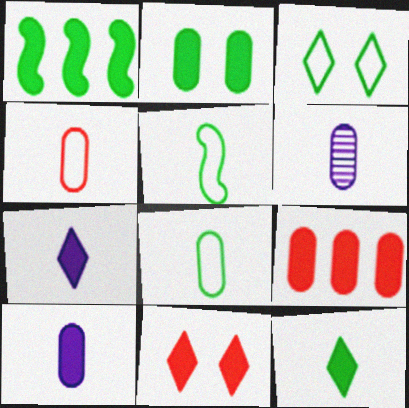[[1, 2, 12], 
[1, 10, 11], 
[2, 9, 10]]